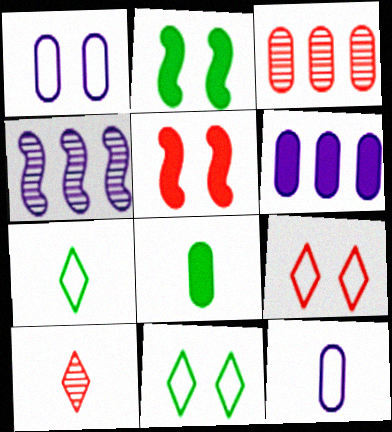[[1, 3, 8], 
[4, 8, 9]]